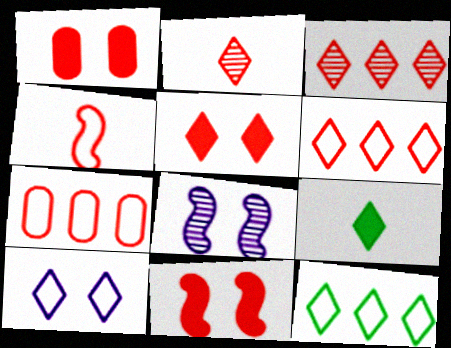[[1, 3, 4], 
[1, 5, 11], 
[2, 5, 6], 
[2, 7, 11], 
[3, 9, 10], 
[7, 8, 9]]